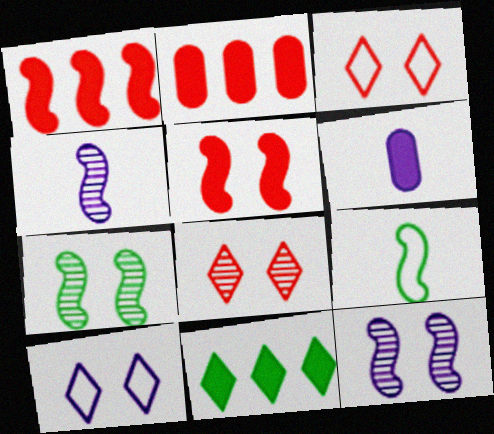[[1, 9, 12], 
[5, 6, 11]]